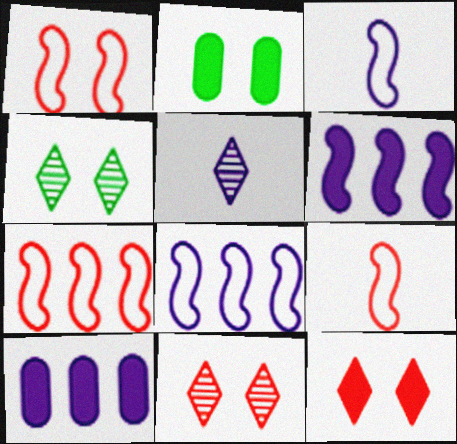[[1, 7, 9], 
[2, 5, 7], 
[4, 9, 10]]